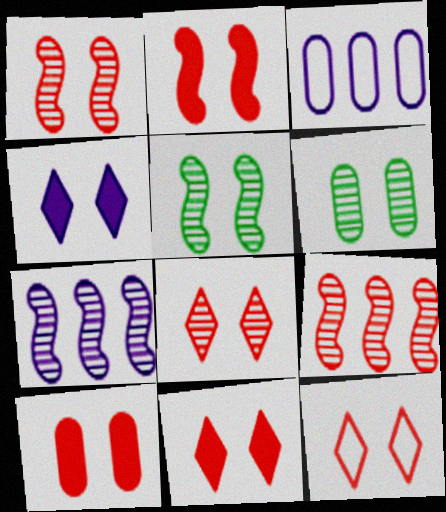[[1, 10, 12], 
[2, 10, 11], 
[8, 11, 12]]